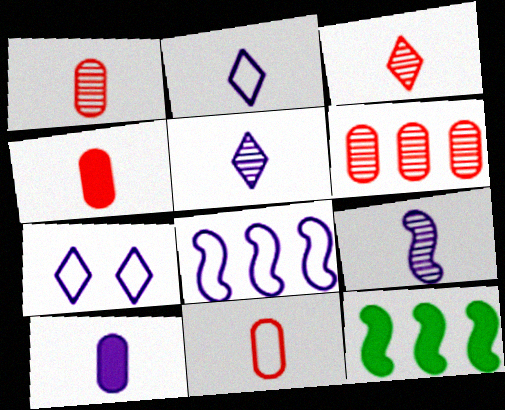[[1, 4, 11], 
[1, 7, 12], 
[2, 9, 10]]